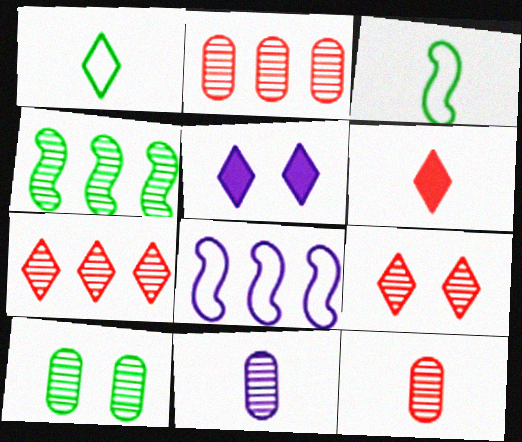[[1, 5, 7], 
[2, 3, 5], 
[2, 10, 11], 
[3, 6, 11], 
[4, 9, 11], 
[5, 8, 11], 
[6, 8, 10]]